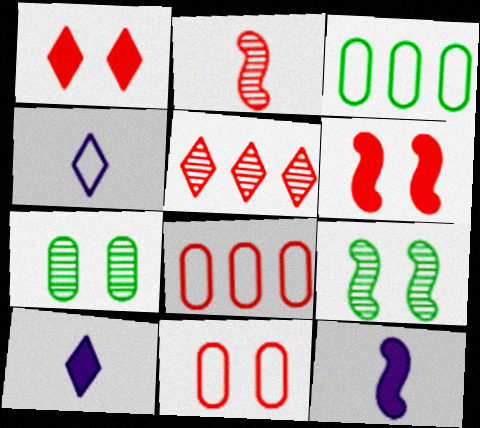[[1, 2, 8], 
[8, 9, 10]]